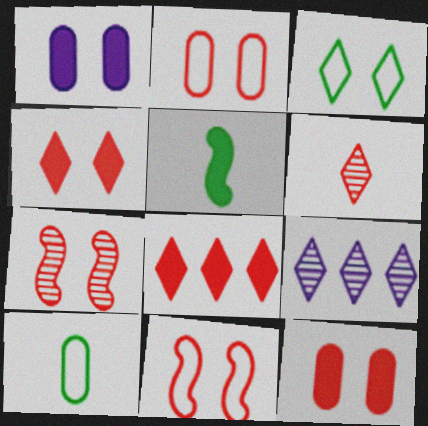[[1, 3, 7], 
[1, 5, 8], 
[2, 4, 7], 
[2, 5, 9]]